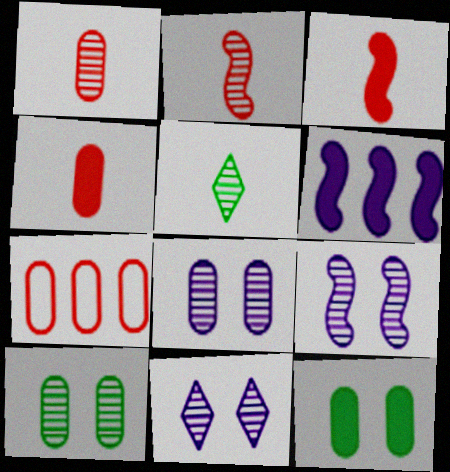[[8, 9, 11]]